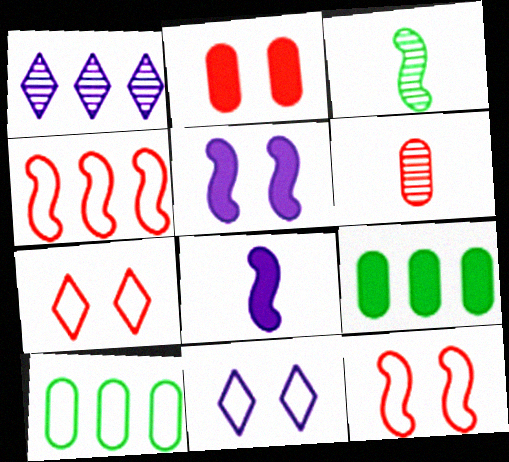[[1, 4, 9], 
[3, 4, 5]]